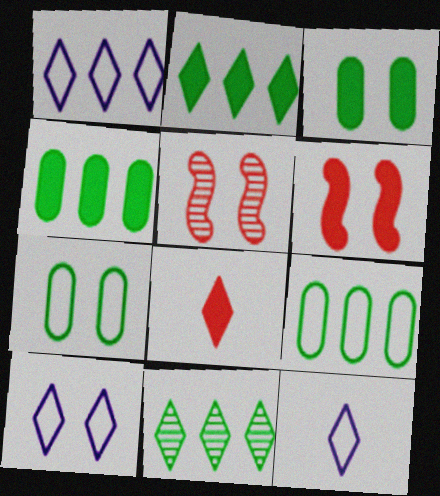[[1, 10, 12], 
[3, 5, 10], 
[4, 5, 12], 
[8, 10, 11]]